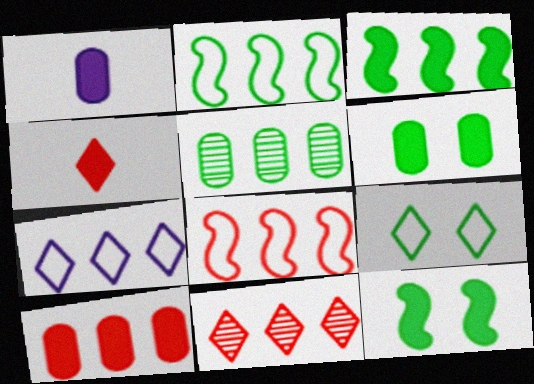[[1, 6, 10], 
[8, 10, 11]]